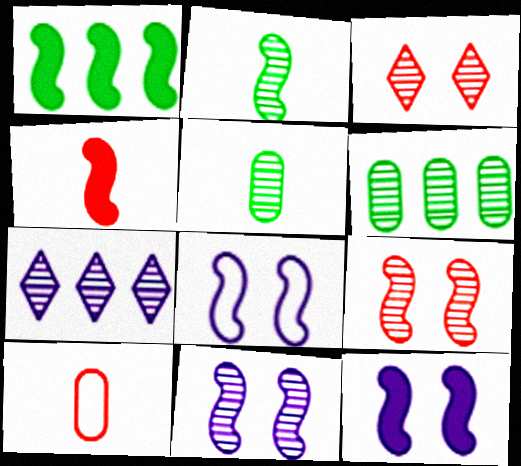[[1, 4, 12], 
[5, 7, 9], 
[8, 11, 12]]